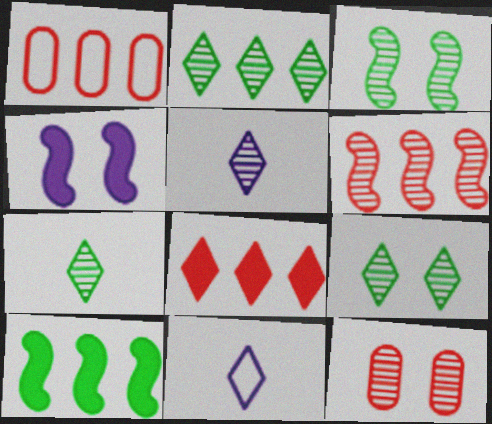[[1, 4, 7], 
[1, 6, 8], 
[2, 7, 9], 
[8, 9, 11], 
[10, 11, 12]]